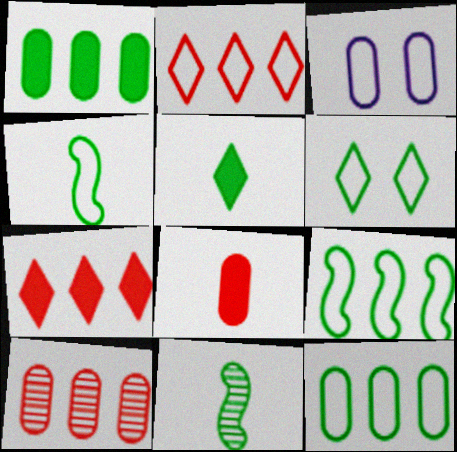[[1, 6, 11], 
[2, 3, 4], 
[3, 7, 11], 
[4, 6, 12]]